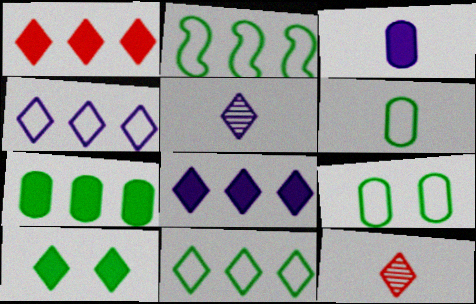[[4, 10, 12]]